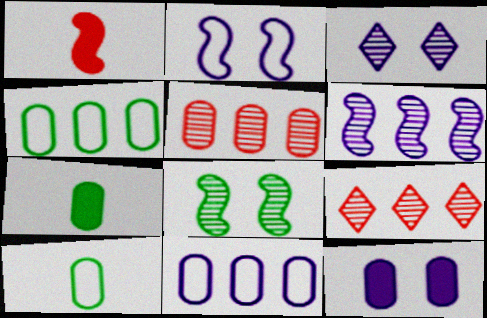[[1, 3, 4], 
[2, 3, 12], 
[2, 7, 9], 
[5, 10, 12]]